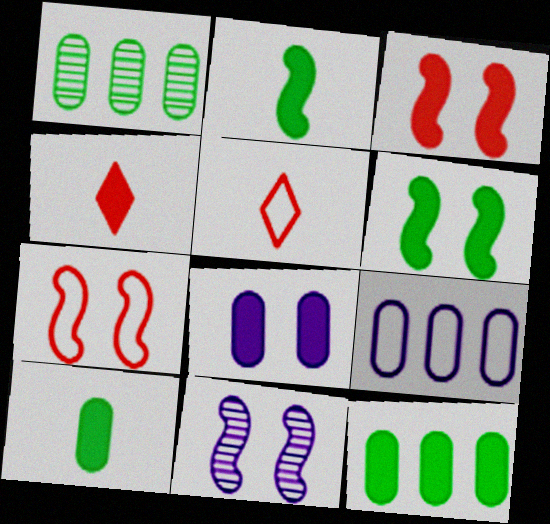[[5, 11, 12], 
[6, 7, 11]]